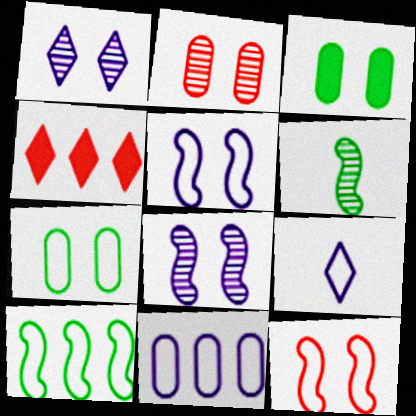[[1, 3, 12], 
[5, 9, 11]]